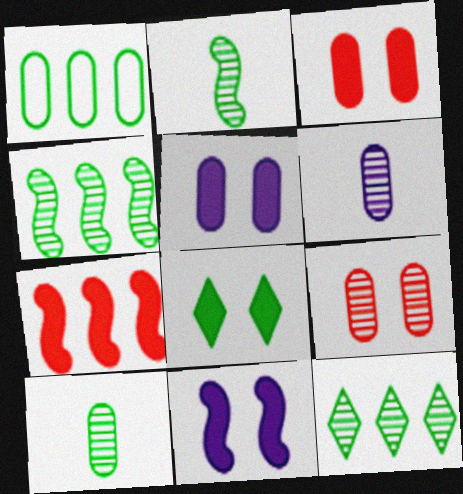[[1, 2, 8], 
[1, 3, 6], 
[3, 8, 11]]